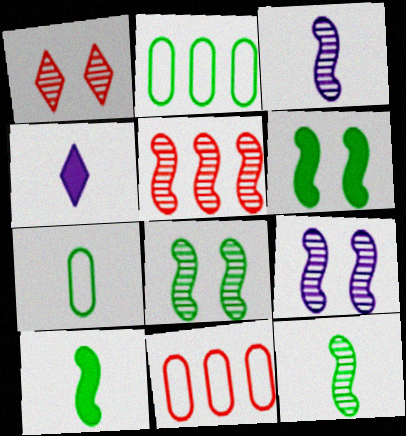[[3, 5, 8], 
[4, 8, 11], 
[5, 9, 12]]